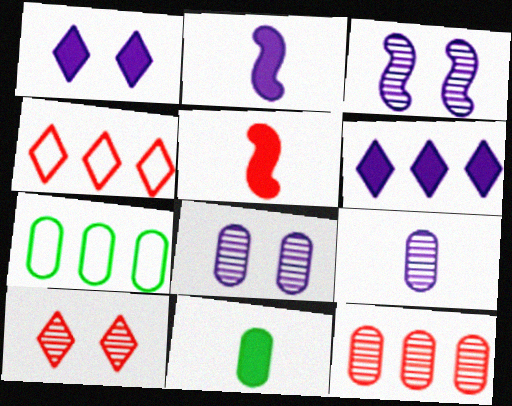[[2, 7, 10], 
[3, 4, 11]]